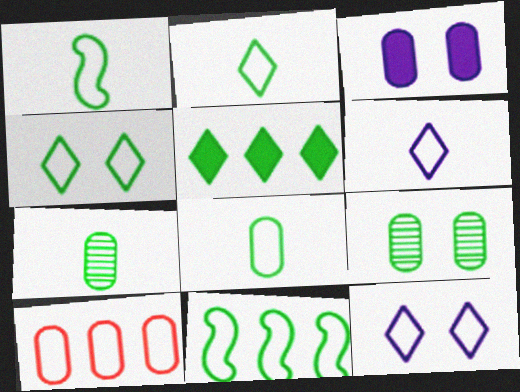[[1, 2, 8], 
[1, 5, 9], 
[1, 10, 12], 
[3, 7, 10], 
[4, 8, 11]]